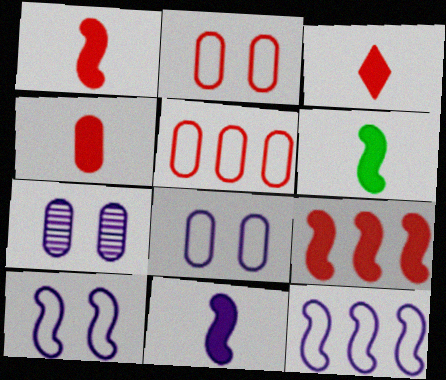[[1, 3, 4], 
[1, 6, 11]]